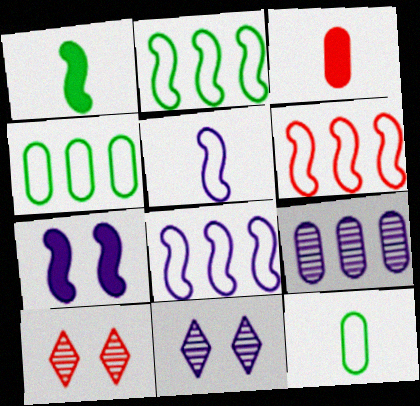[[2, 3, 11], 
[2, 6, 8], 
[3, 6, 10]]